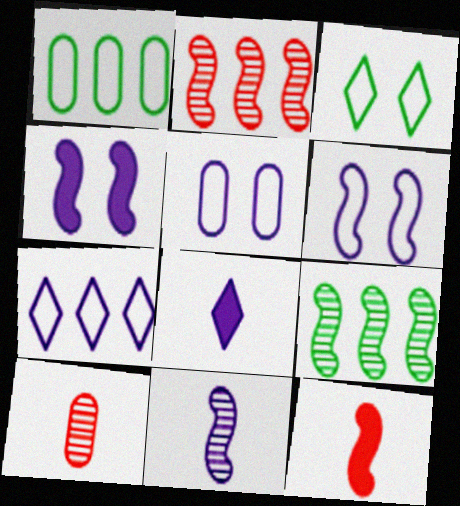[[6, 9, 12]]